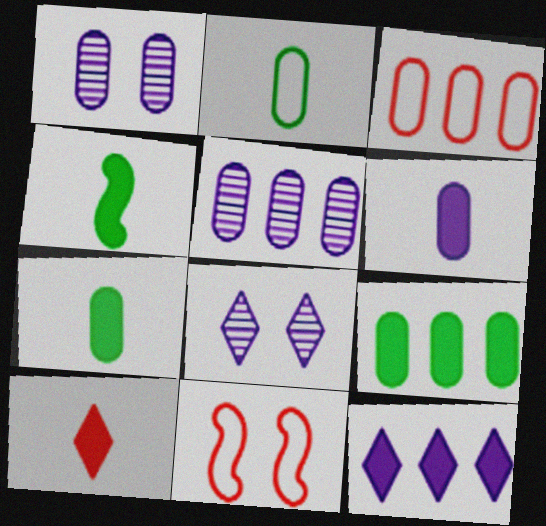[[1, 3, 7], 
[3, 4, 8], 
[3, 5, 9], 
[4, 6, 10]]